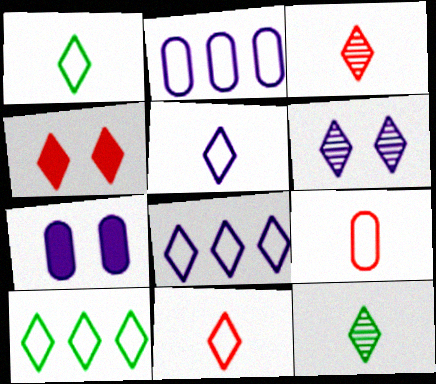[[1, 5, 11], 
[4, 8, 12]]